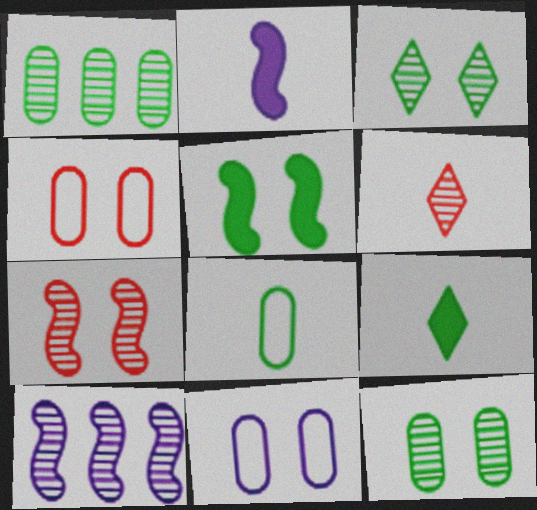[[2, 6, 8], 
[4, 9, 10], 
[6, 10, 12]]